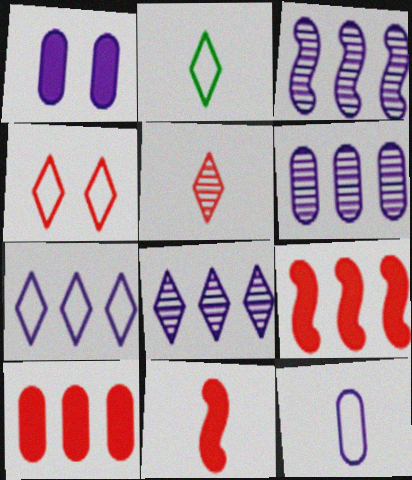[[1, 6, 12], 
[2, 4, 7], 
[3, 6, 8]]